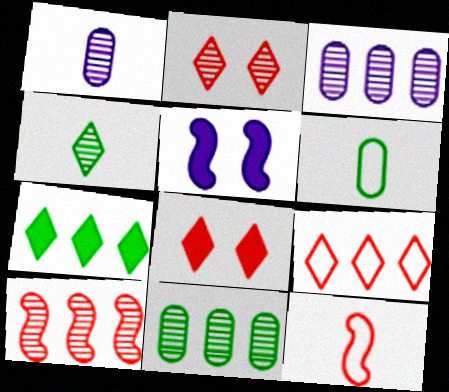[]